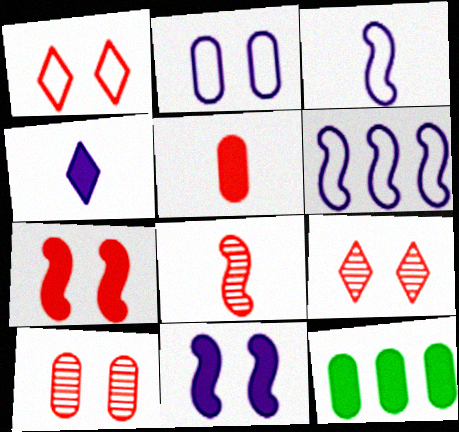[[1, 7, 10], 
[3, 9, 12], 
[4, 7, 12]]